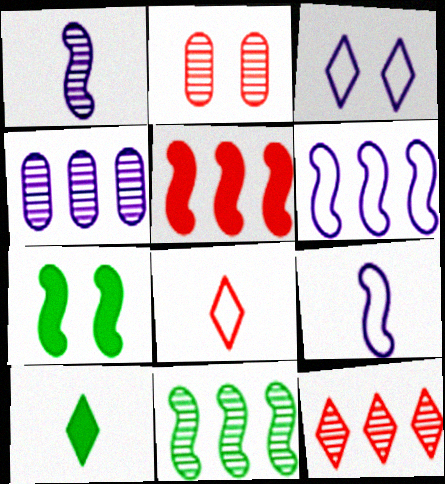[[2, 3, 7], 
[2, 5, 8], 
[2, 6, 10], 
[3, 10, 12], 
[4, 7, 8], 
[4, 11, 12], 
[5, 6, 11]]